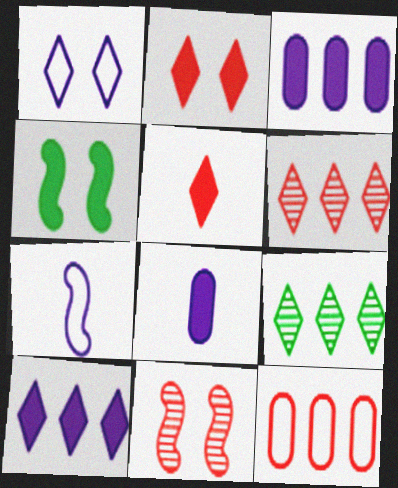[[1, 5, 9], 
[3, 4, 5], 
[5, 11, 12]]